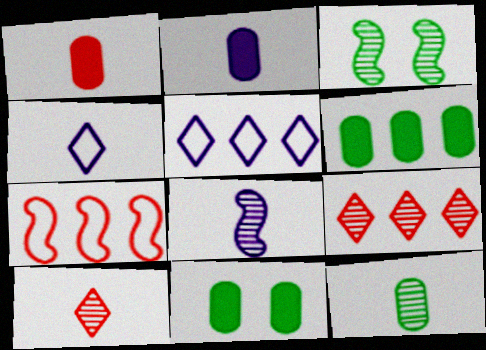[[1, 3, 5], 
[2, 4, 8], 
[8, 10, 12]]